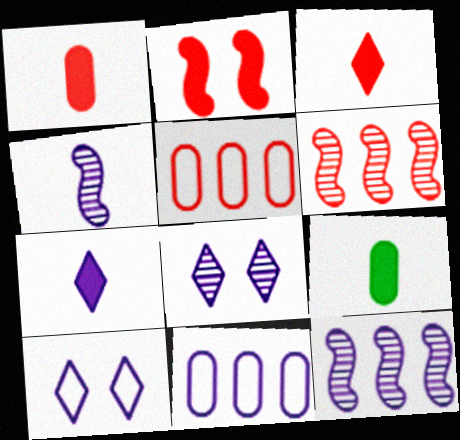[[6, 9, 10]]